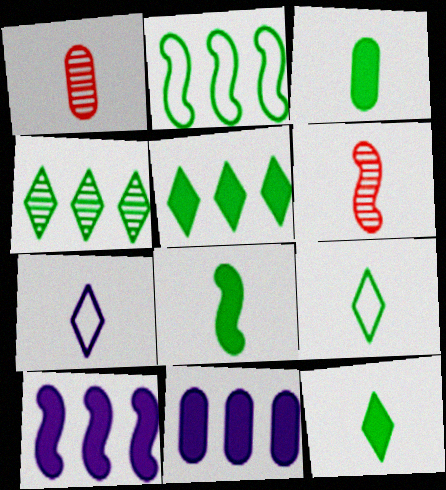[[1, 7, 8], 
[3, 6, 7], 
[3, 8, 12]]